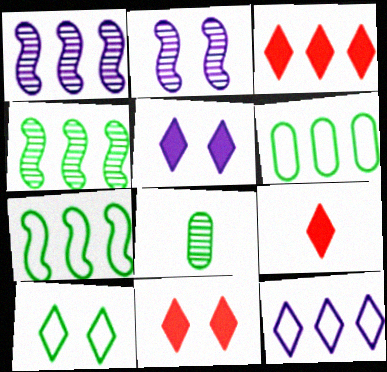[[1, 3, 6], 
[2, 6, 9], 
[3, 9, 11]]